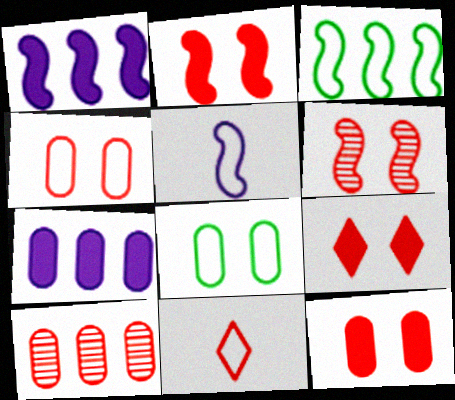[[2, 9, 12], 
[2, 10, 11], 
[4, 6, 9]]